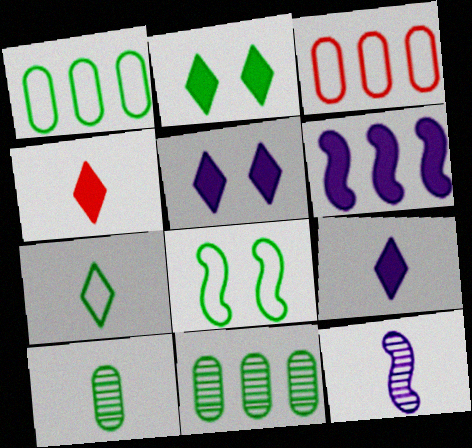[[1, 7, 8], 
[2, 3, 12]]